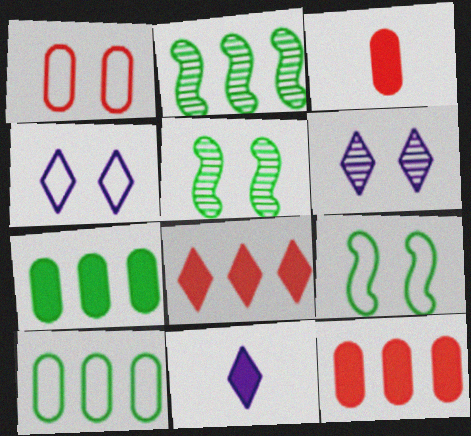[[1, 2, 11], 
[1, 4, 9], 
[2, 3, 4]]